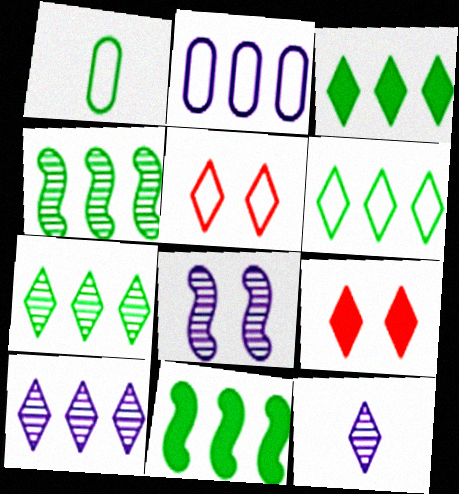[[3, 5, 12], 
[3, 6, 7], 
[6, 9, 12]]